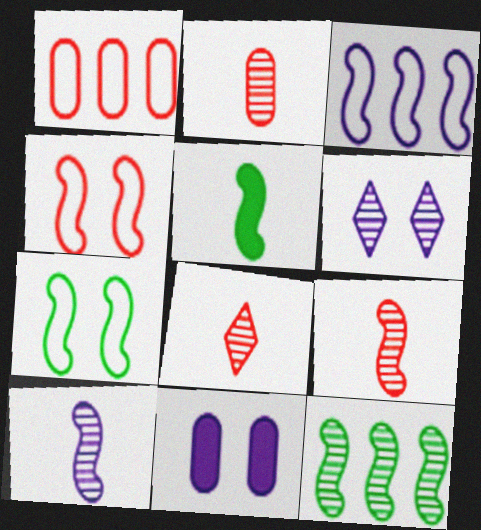[[1, 5, 6], 
[2, 6, 12], 
[2, 8, 9], 
[5, 7, 12]]